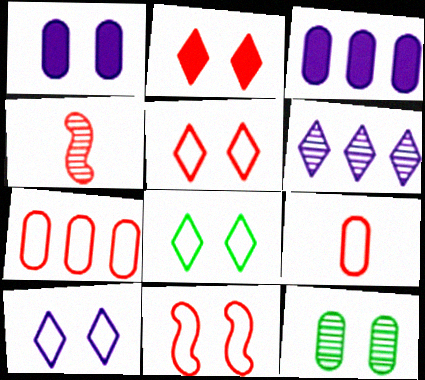[[2, 4, 7], 
[3, 4, 8], 
[3, 9, 12], 
[4, 6, 12], 
[5, 8, 10]]